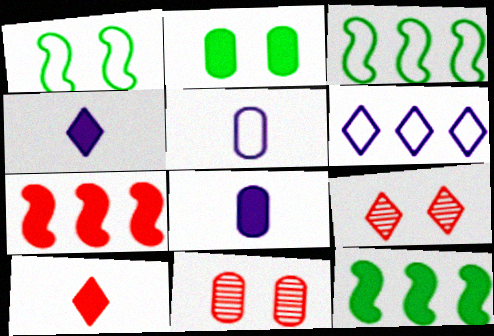[[2, 4, 7], 
[3, 4, 11], 
[3, 8, 9], 
[5, 9, 12]]